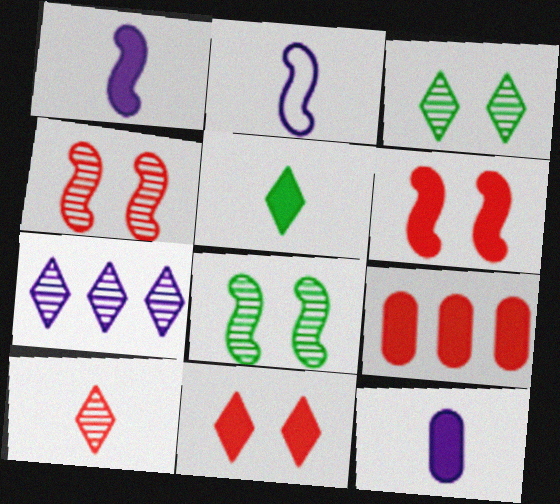[[2, 3, 9], 
[3, 7, 10]]